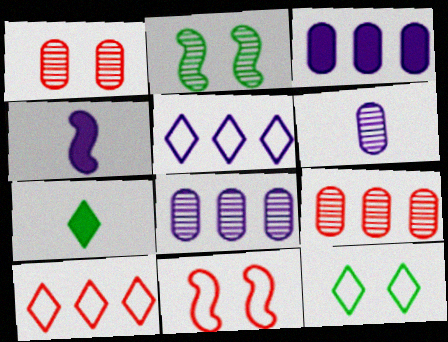[[4, 9, 12], 
[7, 8, 11]]